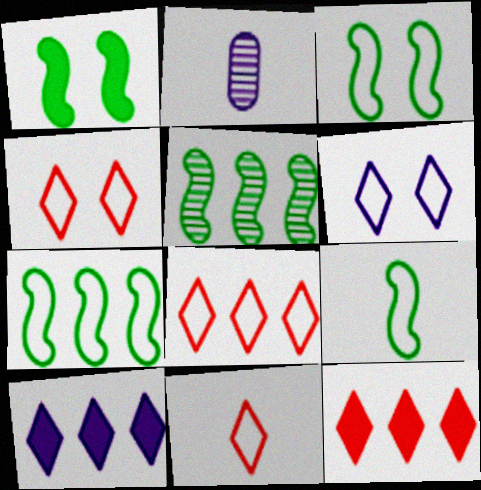[[1, 2, 8], 
[1, 5, 9], 
[2, 3, 12], 
[3, 7, 9], 
[4, 8, 11]]